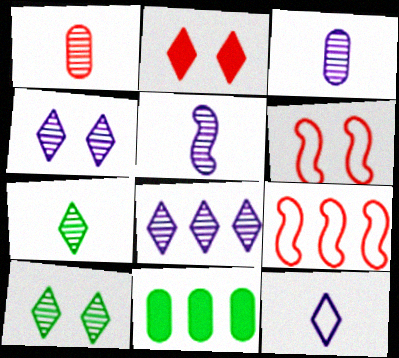[[1, 2, 9], 
[1, 5, 7], 
[8, 9, 11]]